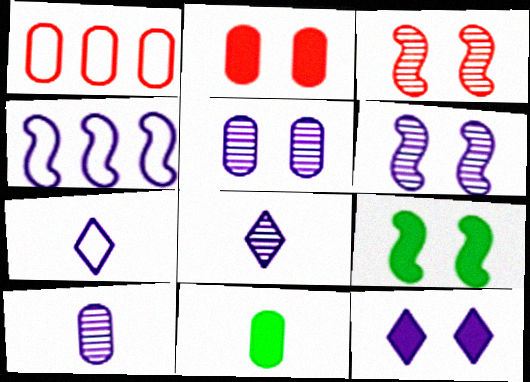[[1, 5, 11], 
[1, 8, 9], 
[2, 9, 12], 
[4, 10, 12]]